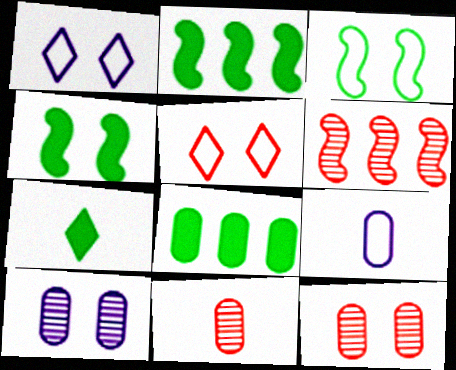[[1, 2, 11], 
[1, 4, 12], 
[4, 5, 10], 
[4, 7, 8], 
[8, 9, 12]]